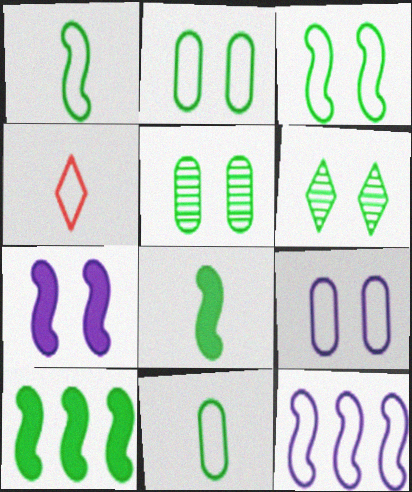[[2, 4, 12], 
[6, 10, 11]]